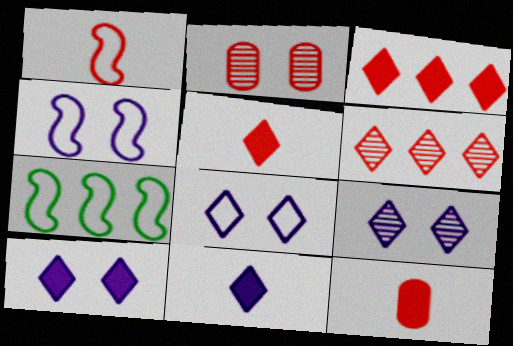[[1, 2, 3], 
[1, 4, 7], 
[2, 7, 11], 
[7, 9, 12], 
[8, 9, 10]]